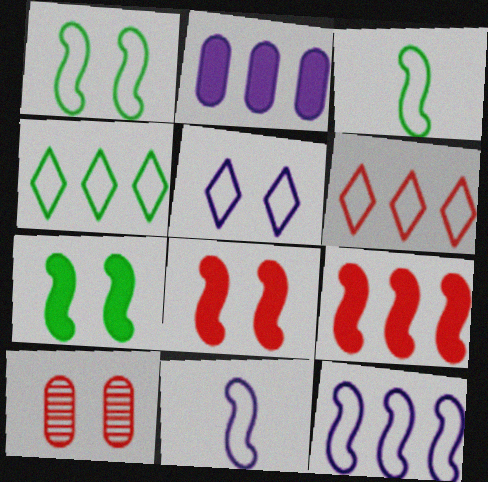[[5, 7, 10]]